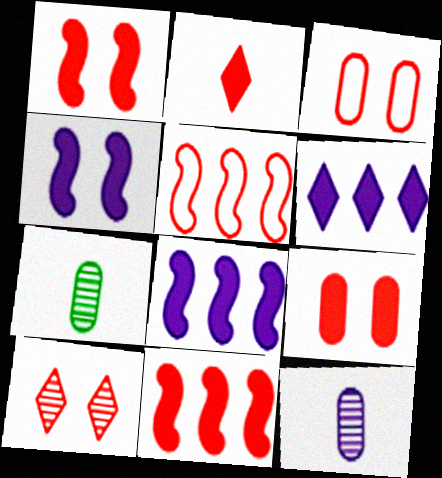[[1, 3, 10], 
[2, 9, 11]]